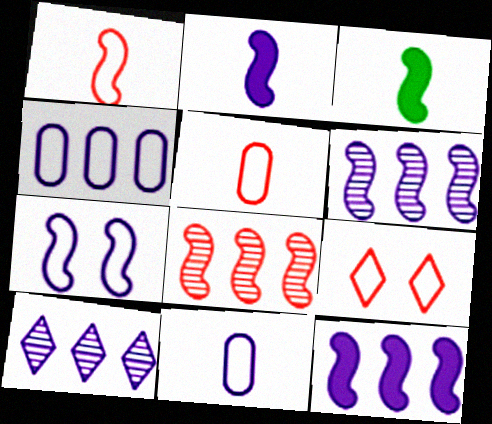[[2, 6, 7], 
[3, 7, 8], 
[4, 10, 12]]